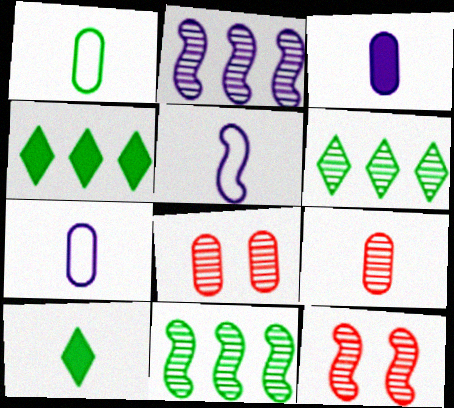[[1, 3, 9], 
[4, 5, 8], 
[4, 7, 12], 
[5, 9, 10]]